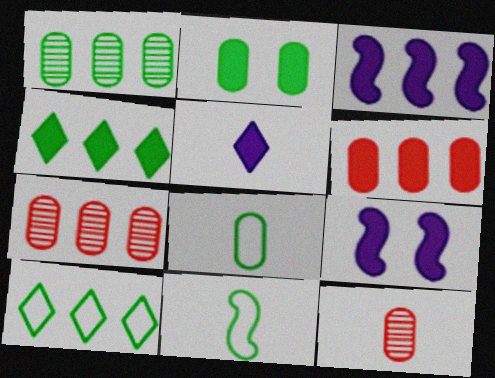[[1, 2, 8], 
[3, 4, 6], 
[3, 7, 10], 
[5, 11, 12], 
[9, 10, 12]]